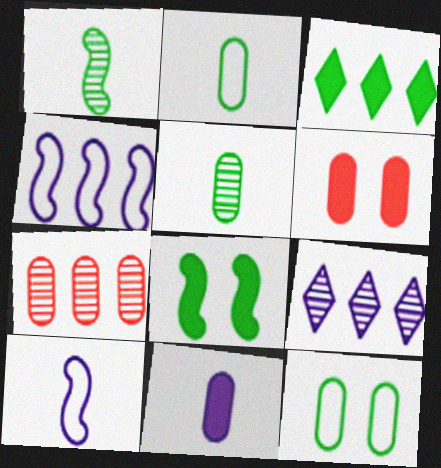[[1, 3, 12], 
[3, 4, 7], 
[7, 11, 12]]